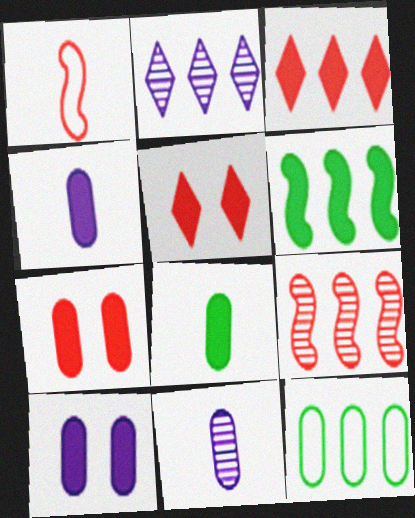[[4, 5, 6], 
[7, 11, 12]]